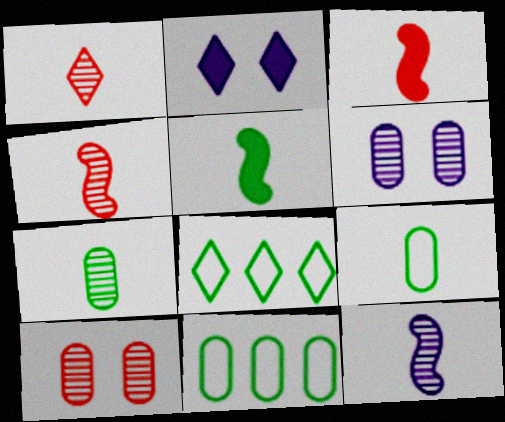[[1, 2, 8], 
[1, 7, 12], 
[2, 4, 11], 
[3, 6, 8]]